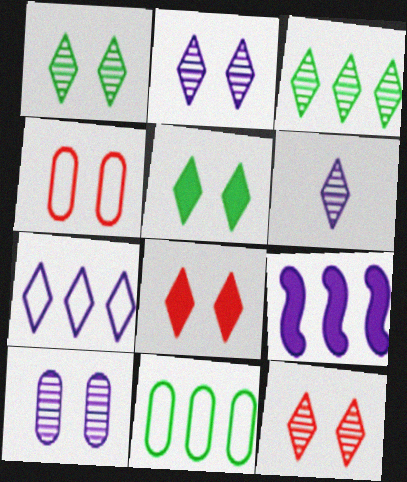[[1, 2, 12], 
[3, 6, 12]]